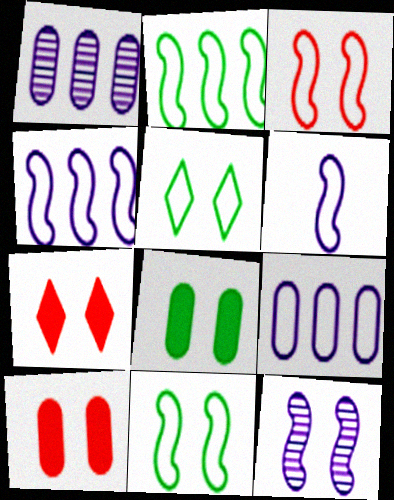[[2, 3, 6], 
[5, 10, 12]]